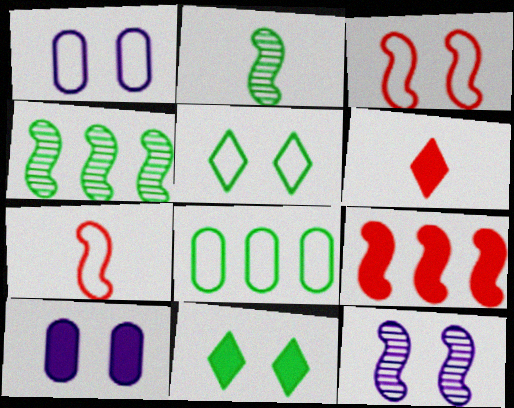[[1, 3, 5], 
[1, 4, 6], 
[2, 8, 11], 
[6, 8, 12]]